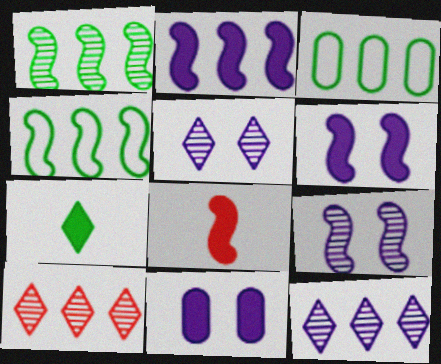[[2, 3, 10], 
[3, 5, 8], 
[4, 8, 9]]